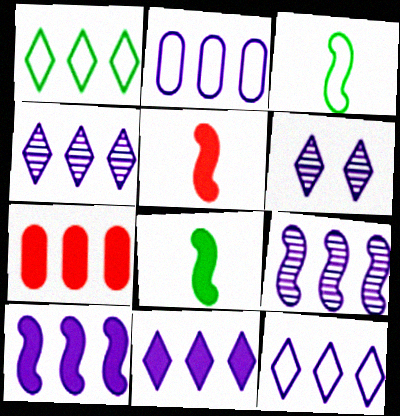[[1, 7, 9], 
[2, 4, 10], 
[2, 9, 11], 
[3, 6, 7], 
[4, 11, 12]]